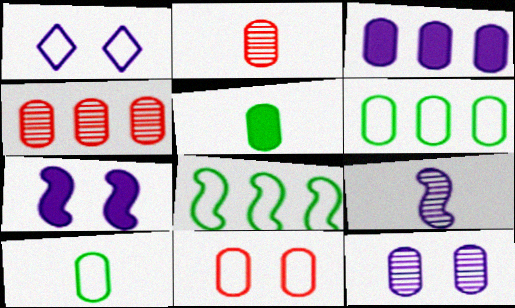[[1, 3, 9], 
[1, 7, 12], 
[3, 4, 6]]